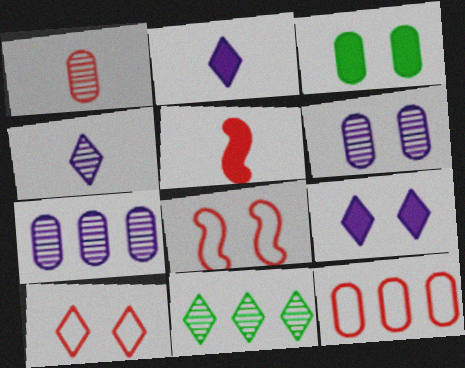[[2, 10, 11]]